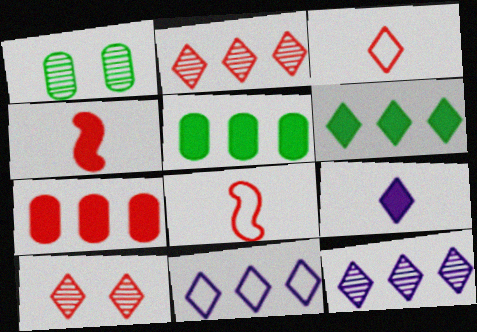[[1, 4, 11], 
[2, 6, 11], 
[7, 8, 10]]